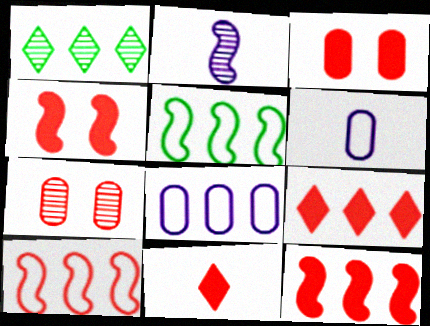[[1, 2, 7], 
[1, 4, 6], 
[1, 8, 12], 
[2, 4, 5], 
[3, 11, 12], 
[7, 10, 11]]